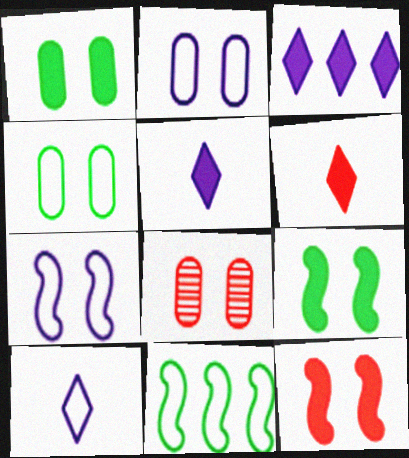[[1, 2, 8], 
[5, 8, 11]]